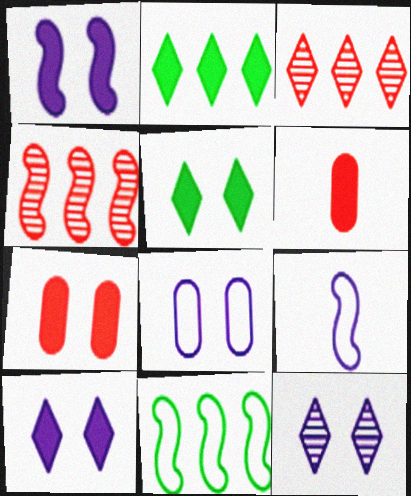[[1, 2, 6], 
[1, 5, 7], 
[1, 8, 12], 
[6, 11, 12]]